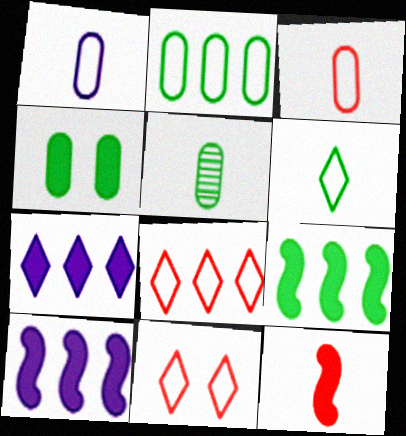[[2, 4, 5], 
[4, 7, 12], 
[5, 10, 11]]